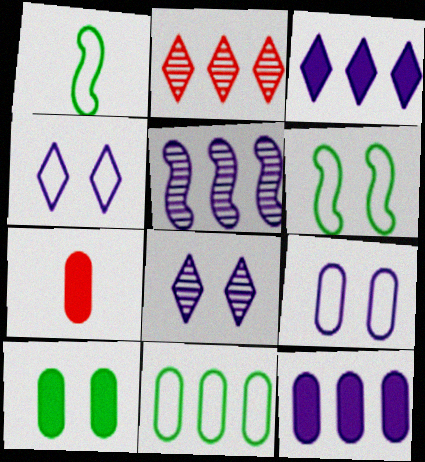[[7, 10, 12]]